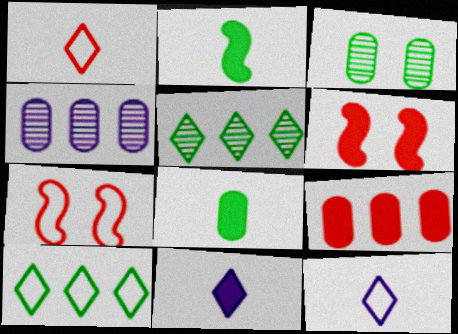[[2, 3, 10]]